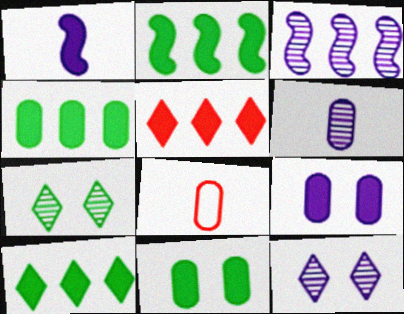[[1, 5, 11], 
[2, 4, 10], 
[2, 8, 12], 
[3, 6, 12]]